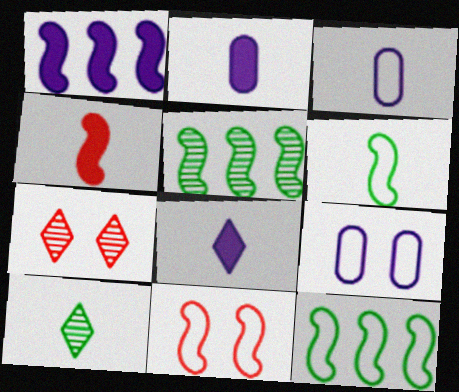[[2, 7, 12], 
[3, 4, 10]]